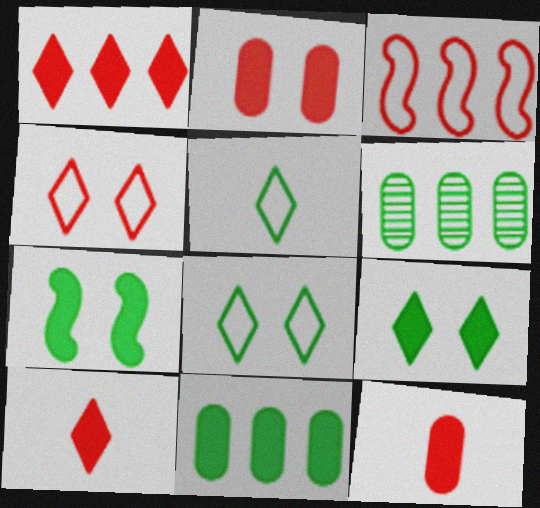[[5, 6, 7]]